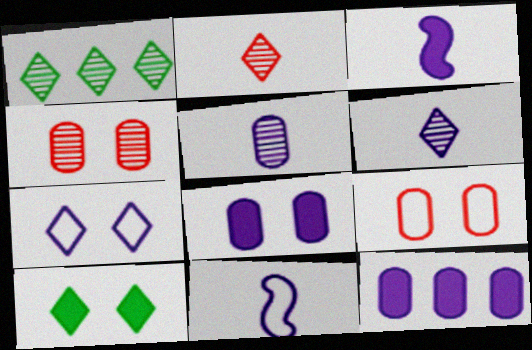[[1, 3, 9]]